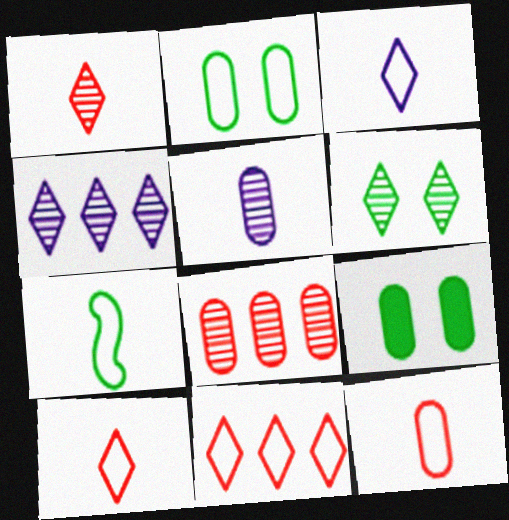[[1, 4, 6], 
[3, 7, 12]]